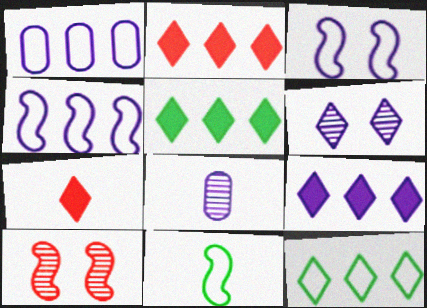[[2, 5, 9], 
[3, 8, 9], 
[6, 7, 12], 
[7, 8, 11]]